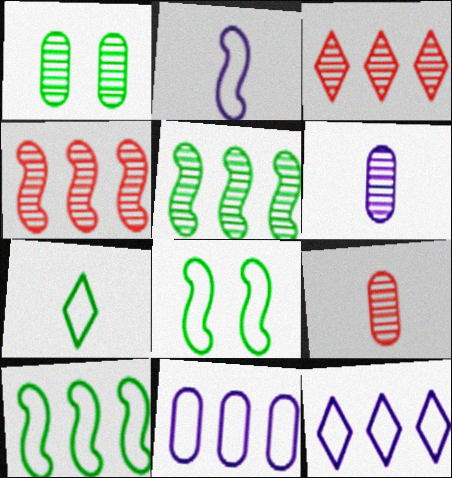[]